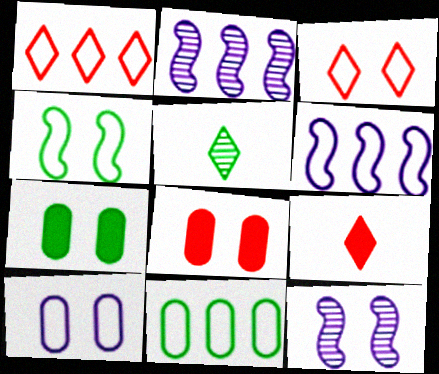[[1, 6, 11], 
[3, 4, 10], 
[3, 7, 12], 
[5, 6, 8], 
[9, 11, 12]]